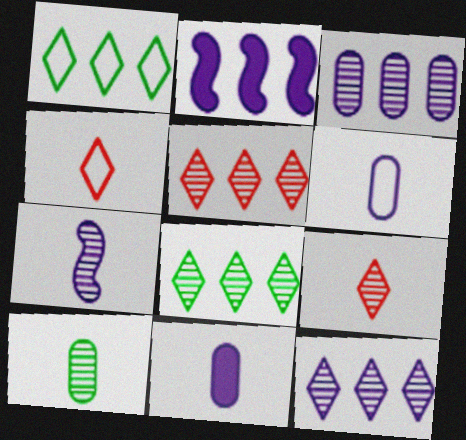[[5, 8, 12], 
[7, 9, 10]]